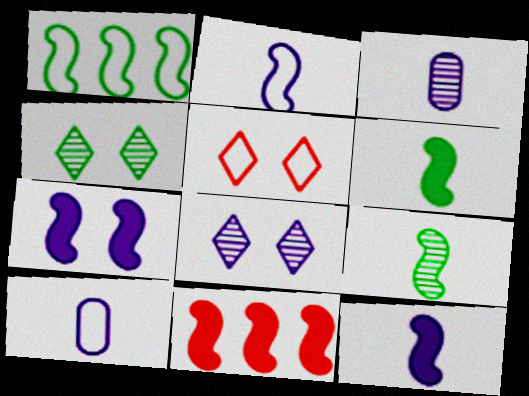[[1, 5, 10], 
[4, 10, 11], 
[6, 7, 11]]